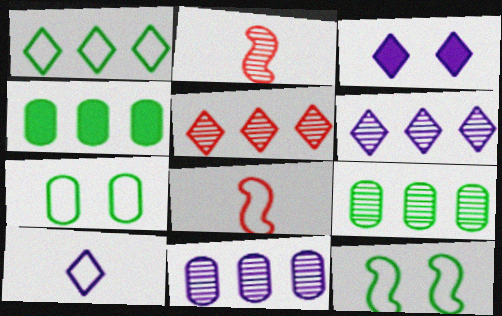[[3, 6, 10], 
[3, 8, 9]]